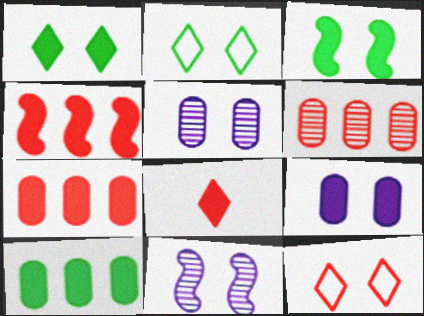[[3, 5, 12]]